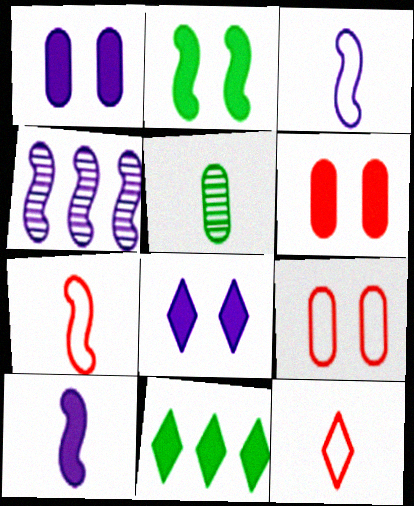[[2, 4, 7], 
[2, 6, 8], 
[5, 10, 12], 
[6, 10, 11]]